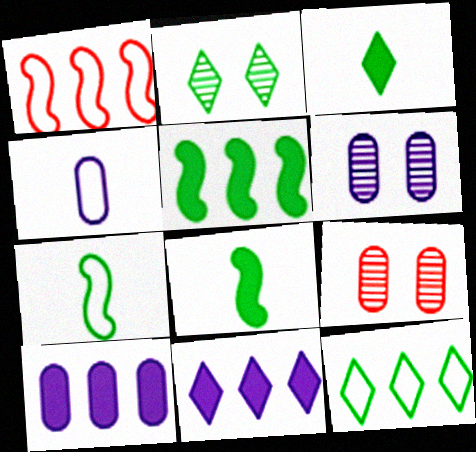[[1, 3, 6], 
[2, 3, 12], 
[4, 6, 10], 
[7, 9, 11]]